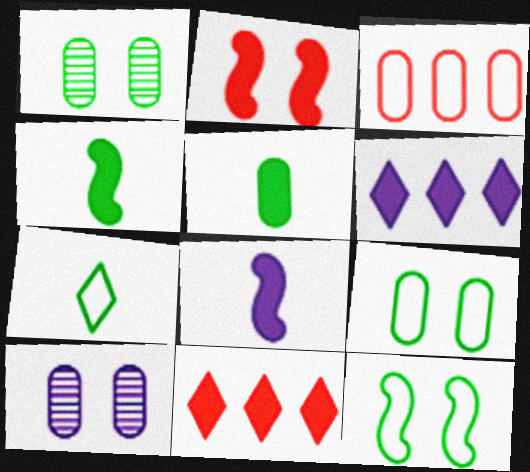[[2, 5, 6], 
[3, 5, 10]]